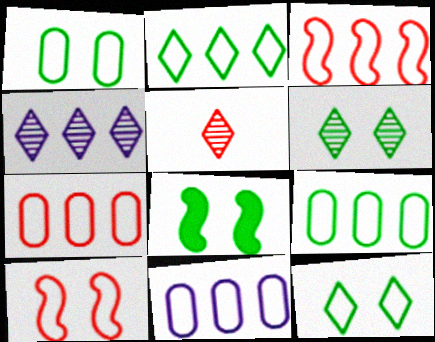[[1, 6, 8], 
[2, 3, 11], 
[4, 5, 6], 
[5, 8, 11], 
[7, 9, 11]]